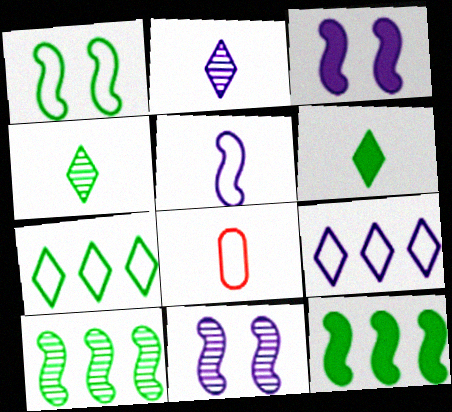[[1, 8, 9]]